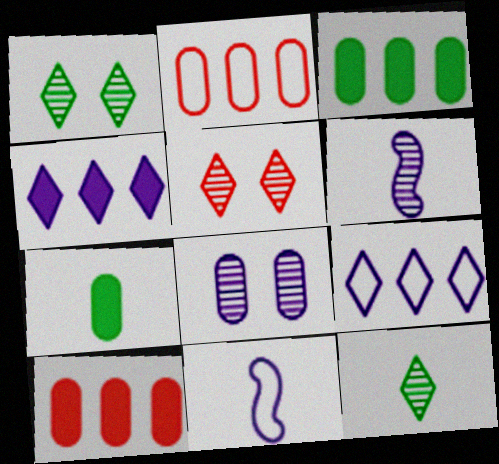[[1, 10, 11], 
[2, 7, 8], 
[3, 5, 11], 
[4, 8, 11]]